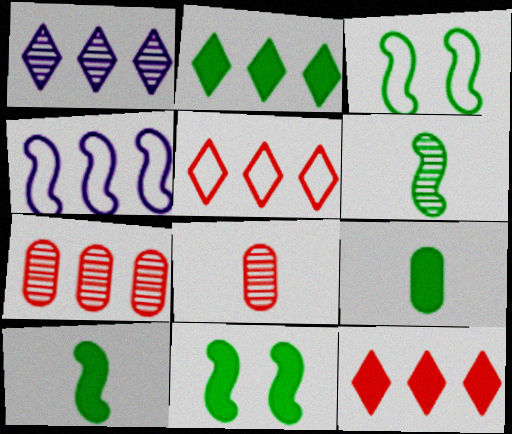[[1, 2, 5], 
[2, 4, 7], 
[2, 9, 11]]